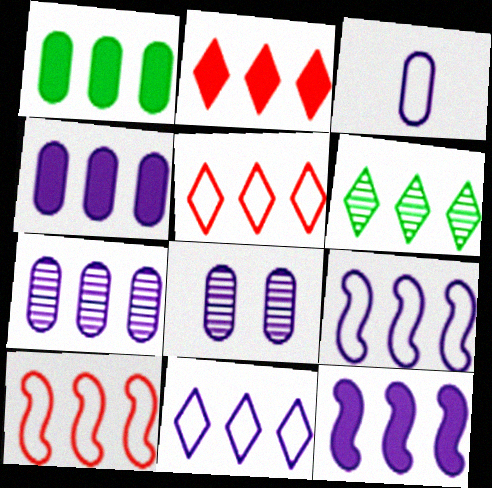[[1, 2, 12], 
[2, 6, 11], 
[3, 4, 8], 
[4, 6, 10], 
[7, 11, 12]]